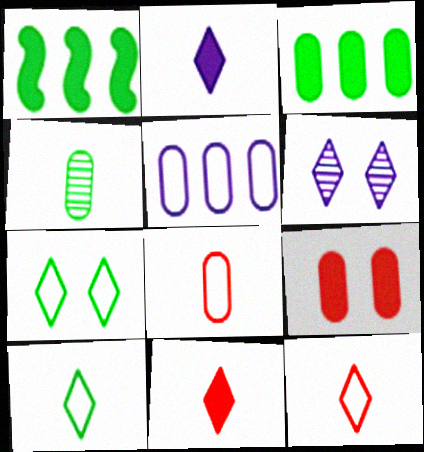[[1, 2, 9], 
[1, 4, 7], 
[1, 6, 8], 
[4, 5, 9]]